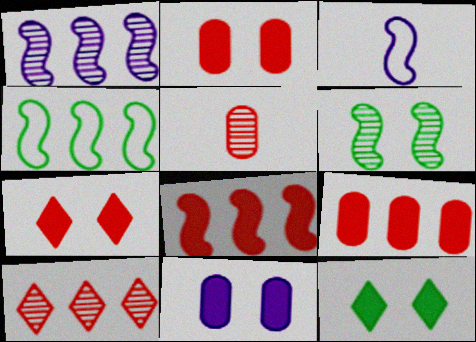[[1, 4, 8], 
[3, 6, 8]]